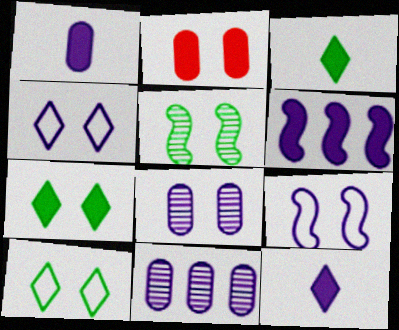[[2, 3, 6], 
[2, 4, 5], 
[9, 11, 12]]